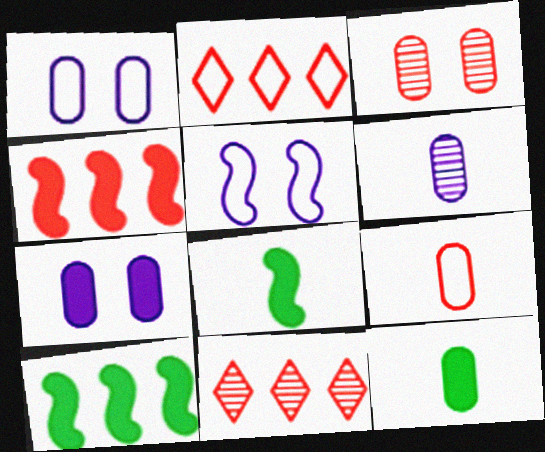[[1, 8, 11], 
[5, 11, 12], 
[6, 9, 12]]